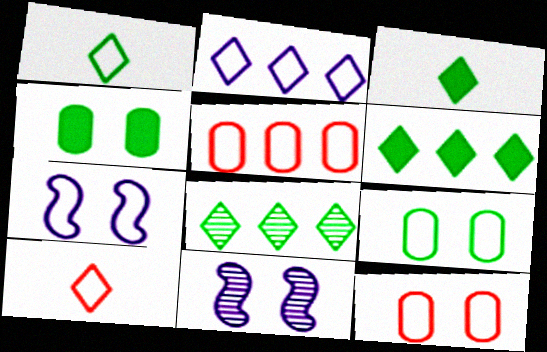[[1, 5, 7], 
[3, 5, 11]]